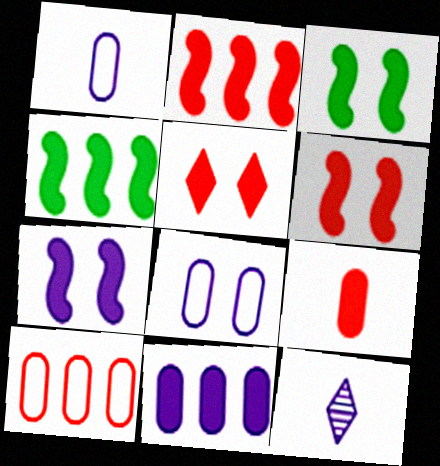[[2, 5, 9], 
[3, 6, 7], 
[3, 10, 12]]